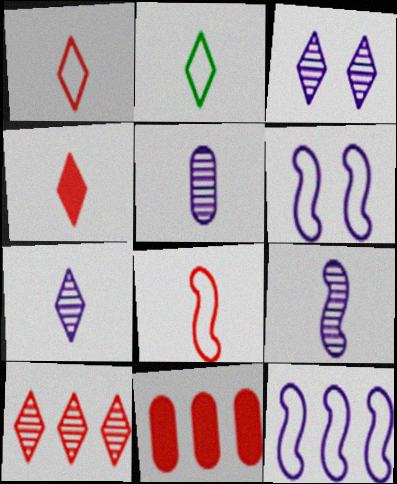[[2, 4, 7], 
[5, 7, 9]]